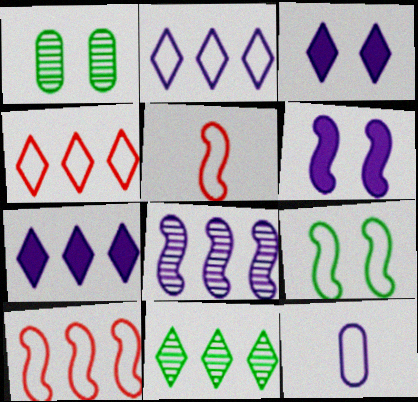[[1, 5, 7], 
[3, 8, 12], 
[4, 7, 11], 
[4, 9, 12]]